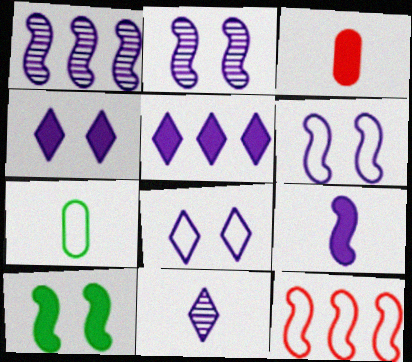[[1, 6, 9], 
[3, 5, 10], 
[5, 8, 11], 
[7, 8, 12]]